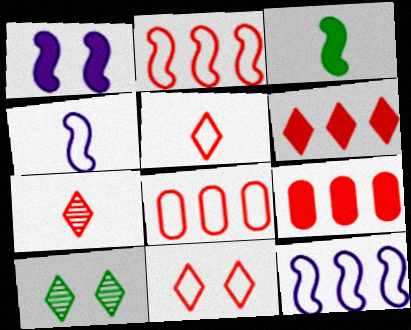[[4, 9, 10], 
[6, 7, 11]]